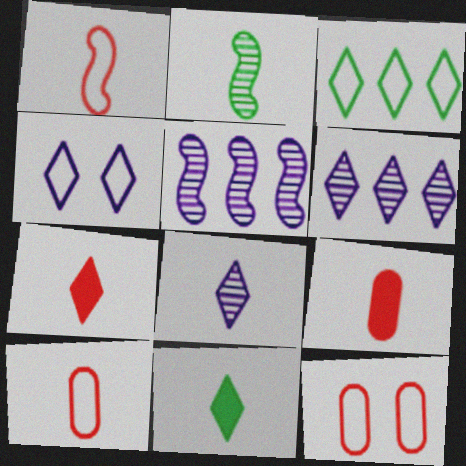[[5, 11, 12]]